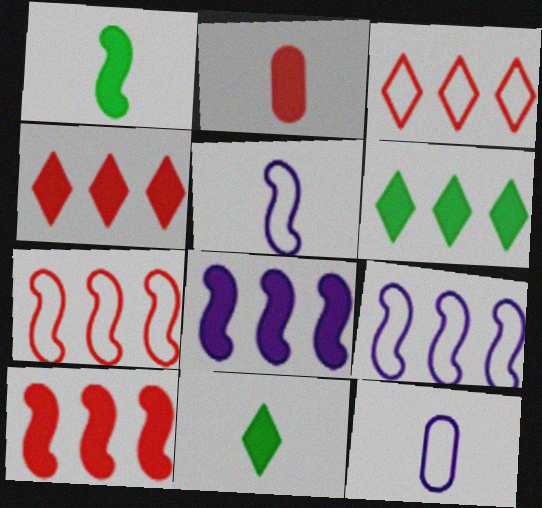[]